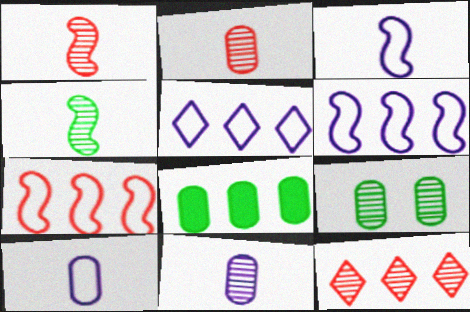[[6, 8, 12]]